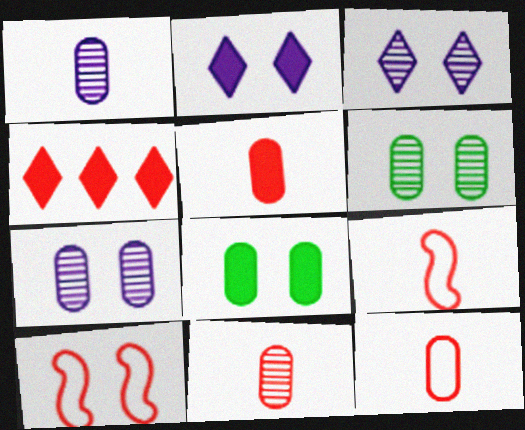[[2, 6, 10], 
[3, 8, 10], 
[4, 10, 11], 
[5, 11, 12]]